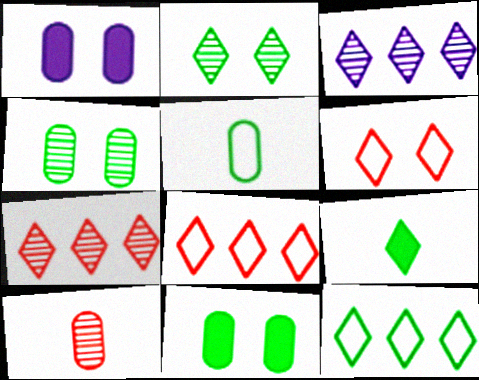[[2, 9, 12], 
[3, 6, 9]]